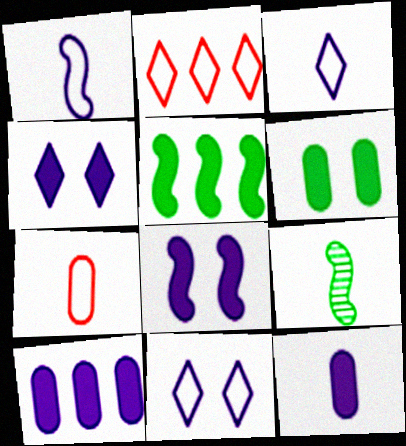[]